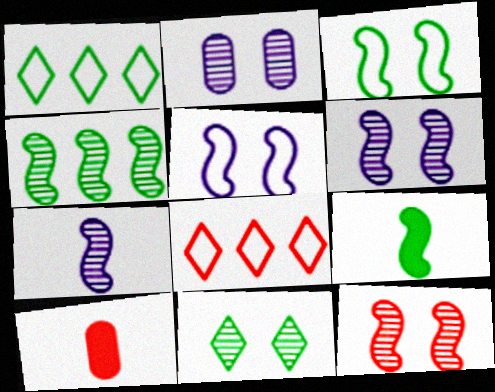[[1, 6, 10], 
[2, 8, 9], 
[2, 11, 12], 
[3, 4, 9], 
[4, 7, 12], 
[8, 10, 12]]